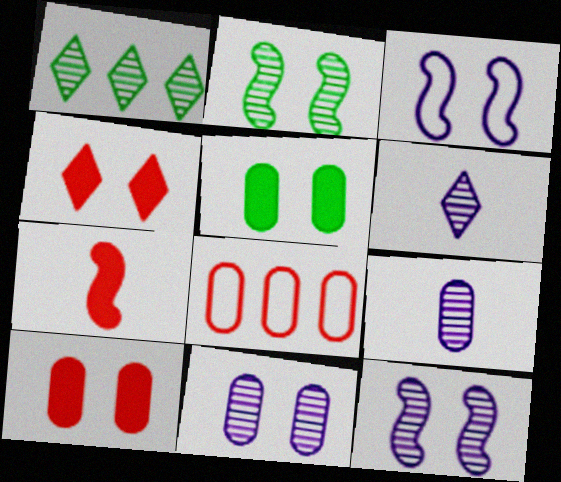[[5, 8, 9]]